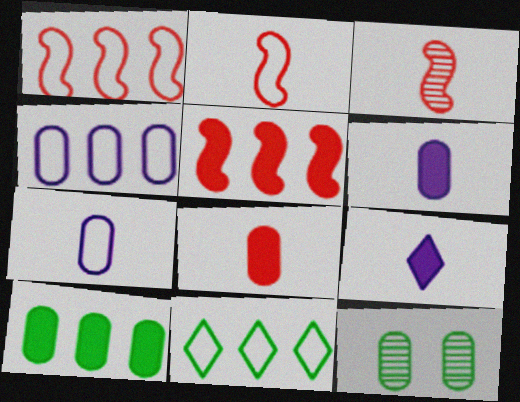[[1, 4, 11], 
[1, 9, 12], 
[4, 8, 12]]